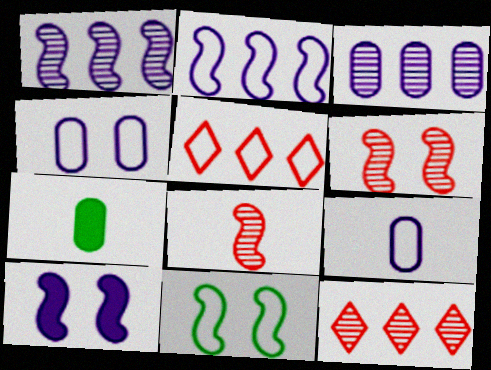[[5, 9, 11], 
[6, 10, 11]]